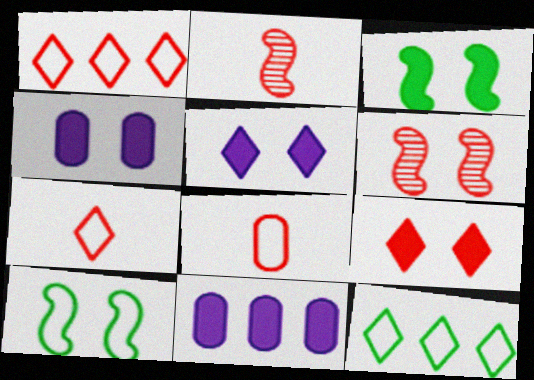[[2, 4, 12], 
[3, 4, 9]]